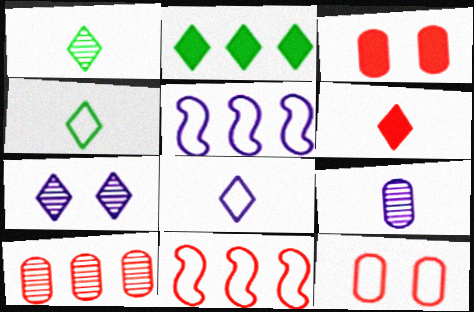[[1, 3, 5], 
[1, 6, 8], 
[2, 5, 10], 
[4, 5, 12]]